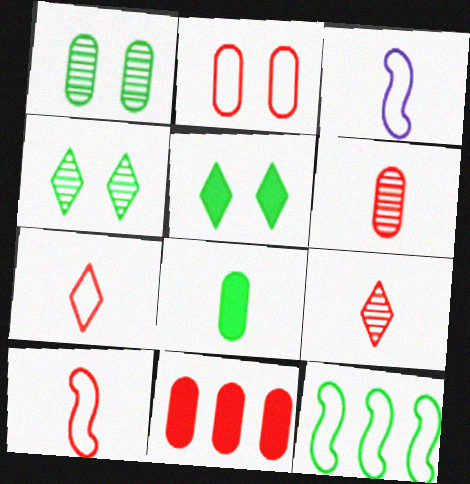[[2, 6, 11], 
[3, 4, 11], 
[3, 8, 9], 
[4, 8, 12]]